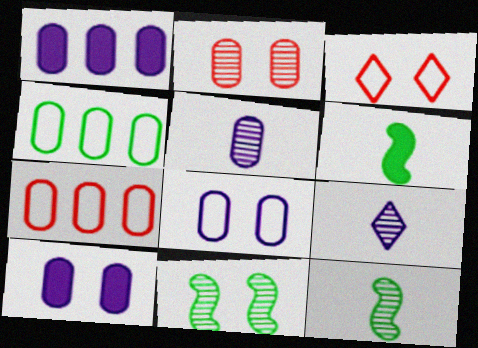[[1, 3, 12], 
[1, 5, 8], 
[3, 10, 11]]